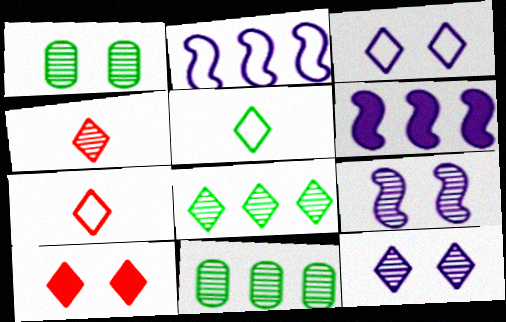[[1, 6, 7], 
[4, 8, 12], 
[4, 9, 11]]